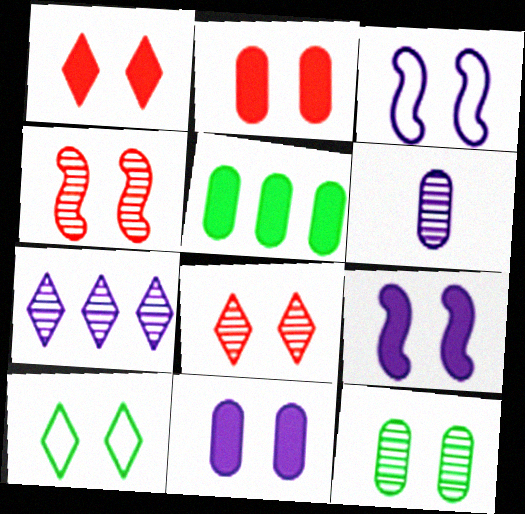[[1, 3, 12], 
[4, 10, 11]]